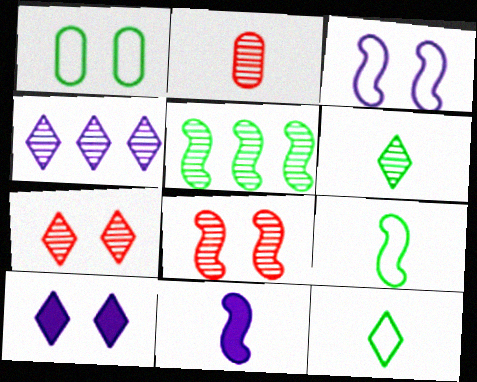[[1, 8, 10], 
[2, 11, 12], 
[4, 6, 7]]